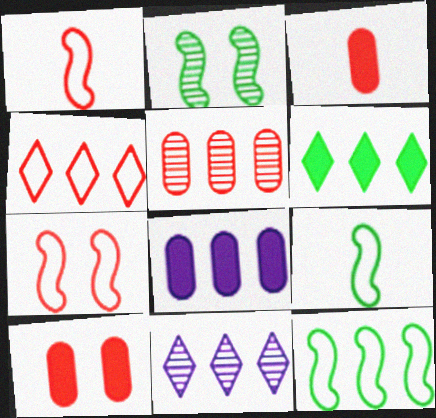[[4, 6, 11], 
[9, 10, 11]]